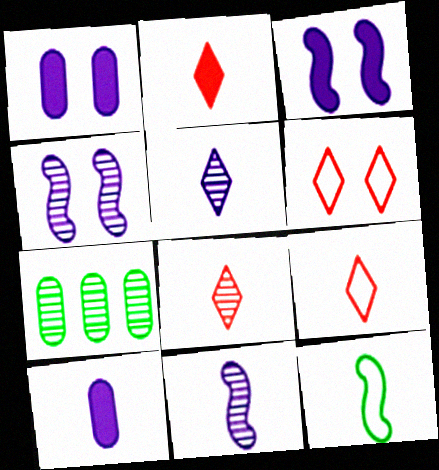[[2, 8, 9], 
[3, 7, 9], 
[4, 7, 8], 
[8, 10, 12]]